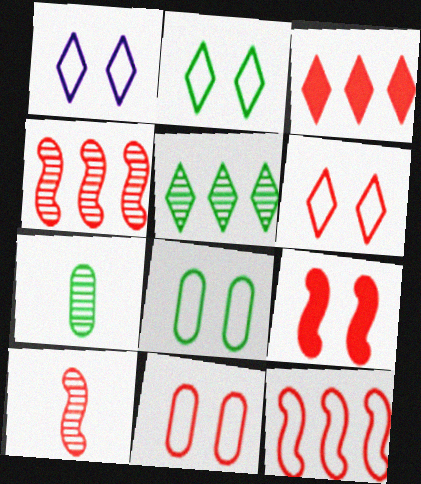[[1, 2, 6], 
[3, 10, 11], 
[9, 10, 12]]